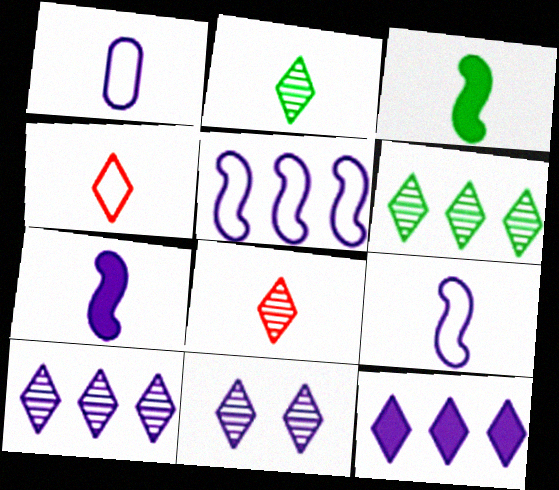[[1, 3, 8], 
[6, 8, 11]]